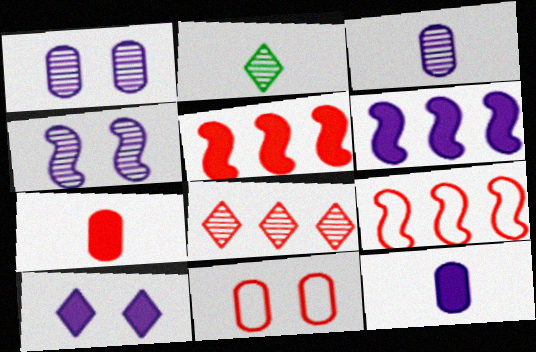[[2, 6, 11], 
[6, 10, 12]]